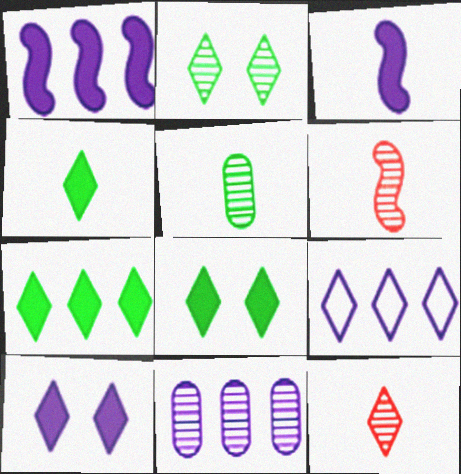[[1, 9, 11], 
[2, 6, 11], 
[4, 7, 8], 
[8, 9, 12]]